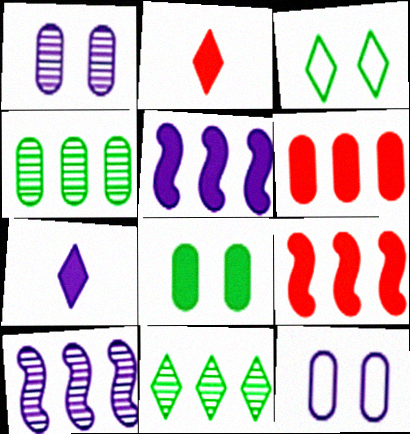[[2, 5, 8], 
[7, 8, 9], 
[7, 10, 12]]